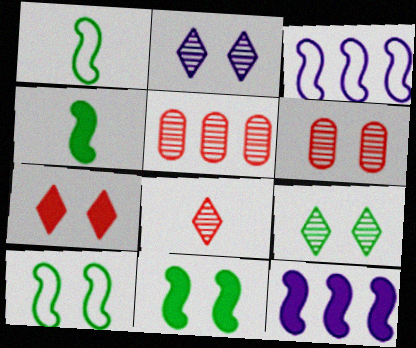[]